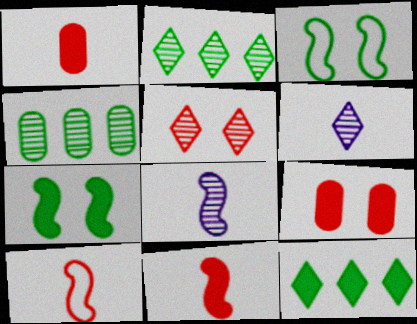[[2, 5, 6], 
[4, 5, 8]]